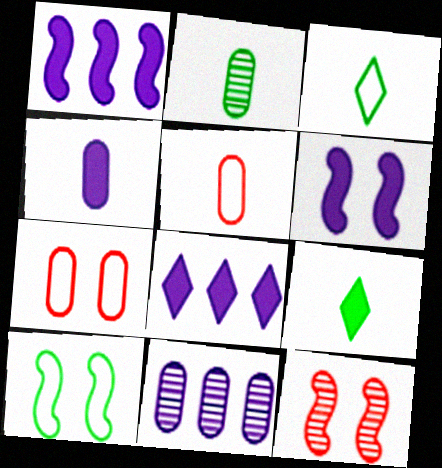[[2, 4, 5], 
[4, 6, 8], 
[6, 10, 12]]